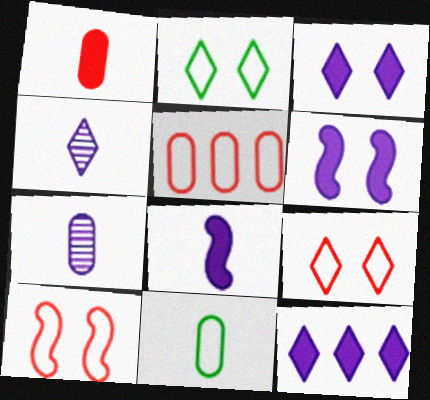[[1, 7, 11]]